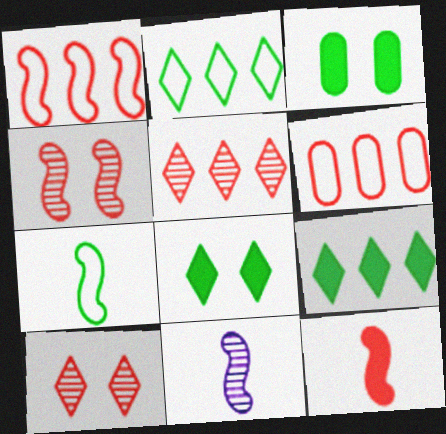[[1, 4, 12], 
[6, 8, 11], 
[6, 10, 12], 
[7, 11, 12]]